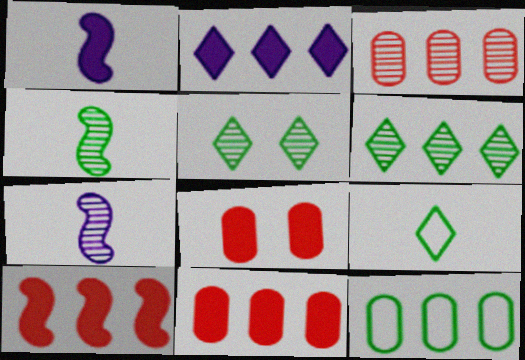[[3, 5, 7]]